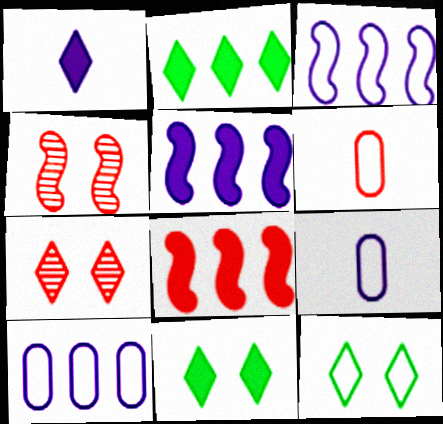[[2, 4, 9], 
[3, 6, 12], 
[6, 7, 8]]